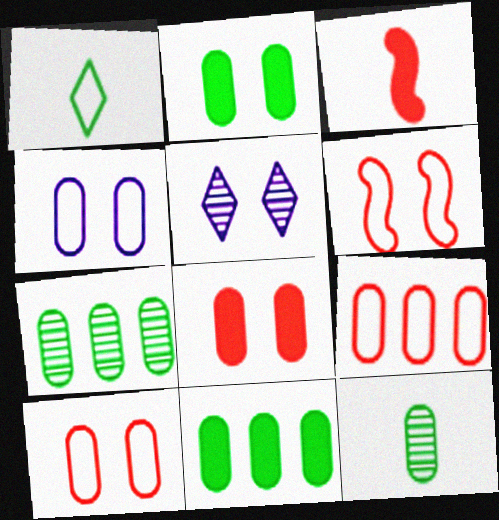[[2, 5, 6]]